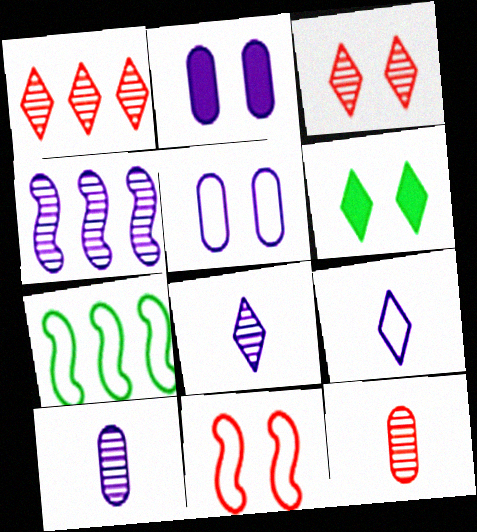[[1, 6, 9], 
[2, 4, 9]]